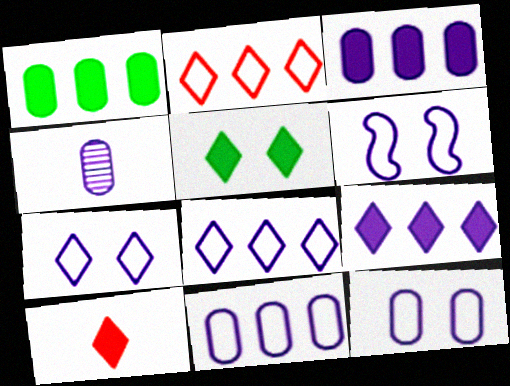[[3, 4, 12], 
[4, 6, 9], 
[5, 9, 10], 
[6, 7, 12]]